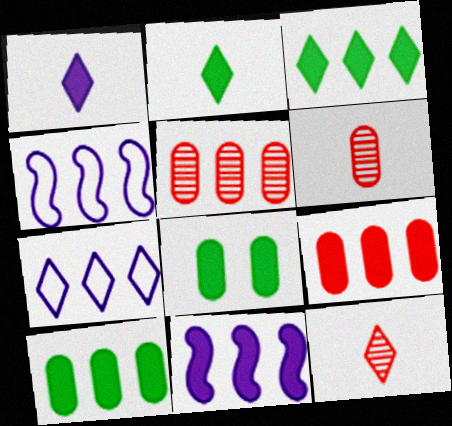[[3, 4, 5], 
[3, 9, 11], 
[4, 8, 12]]